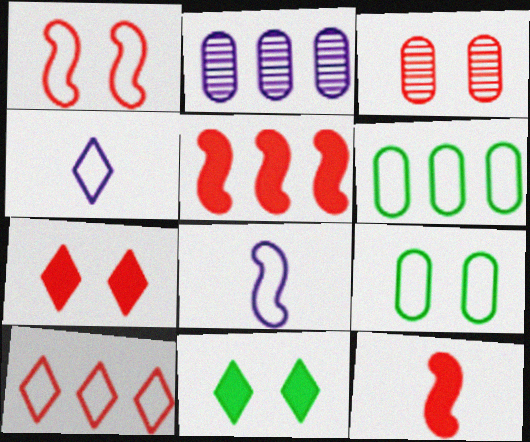[[1, 3, 7], 
[1, 4, 6], 
[3, 10, 12], 
[8, 9, 10]]